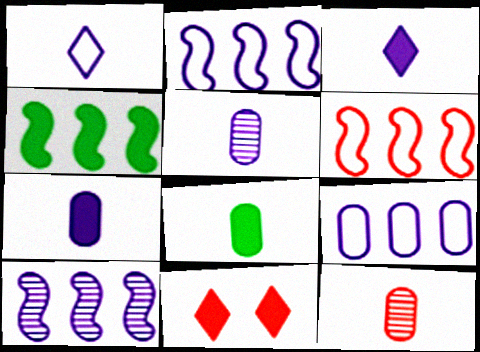[[4, 6, 10], 
[4, 7, 11], 
[6, 11, 12]]